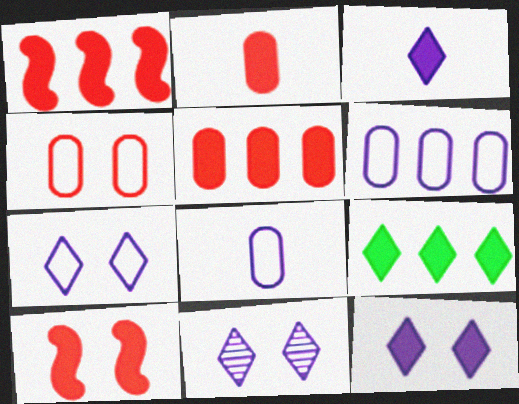[[7, 11, 12]]